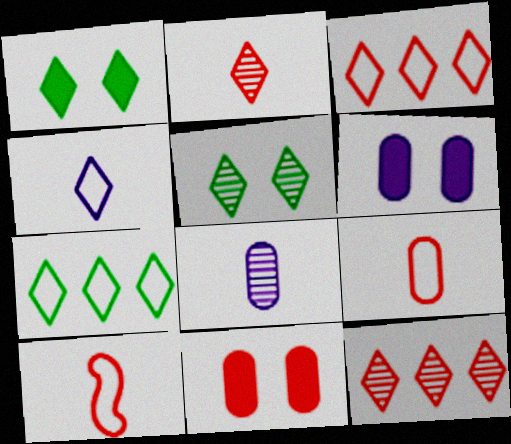[[1, 4, 12], 
[10, 11, 12]]